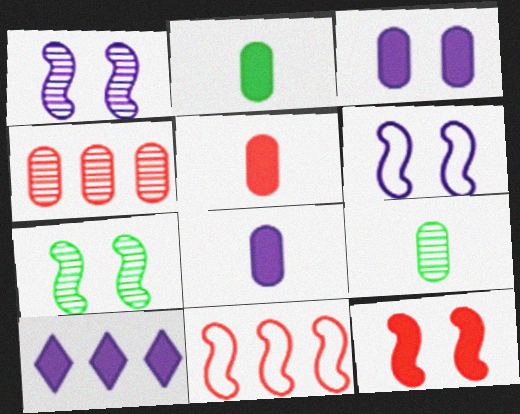[[2, 5, 8], 
[2, 10, 12], 
[6, 7, 12]]